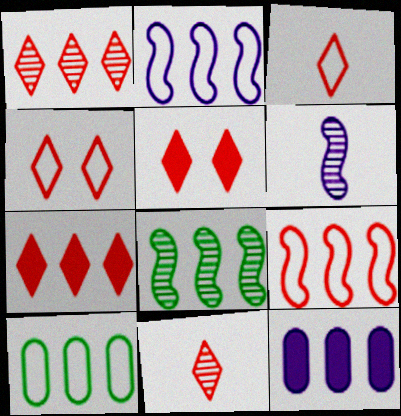[[1, 3, 5], 
[4, 7, 11], 
[5, 6, 10]]